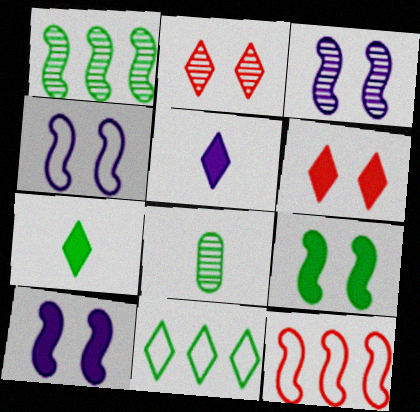[[2, 5, 11], 
[3, 4, 10], 
[8, 9, 11]]